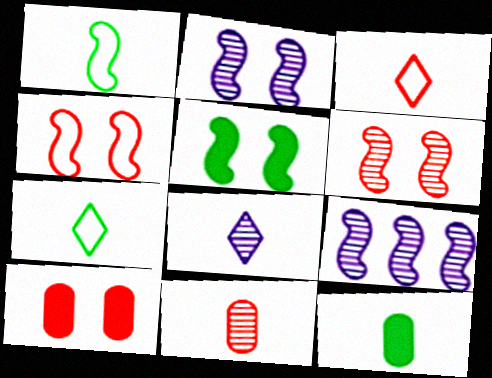[[2, 4, 5], 
[7, 9, 10]]